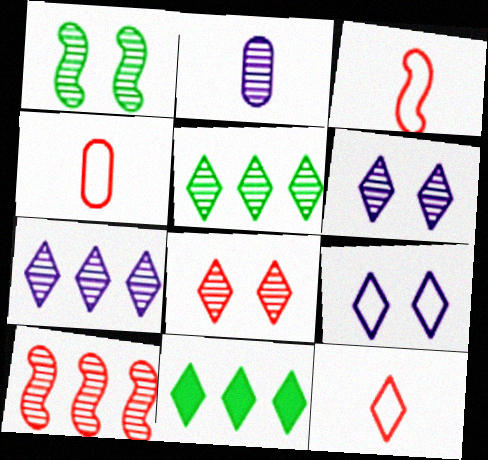[[3, 4, 12], 
[6, 11, 12]]